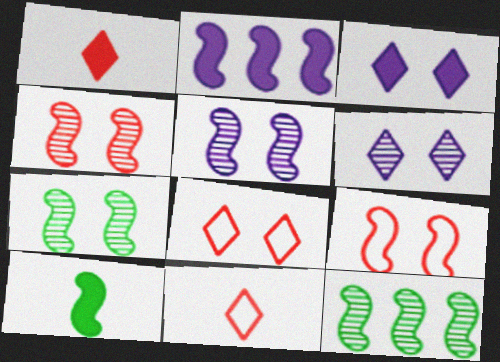[[4, 5, 7]]